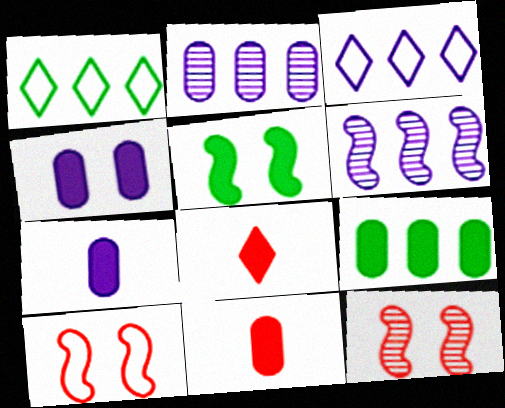[[1, 7, 12], 
[4, 9, 11]]